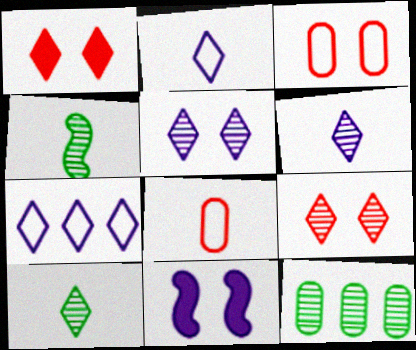[[1, 7, 10]]